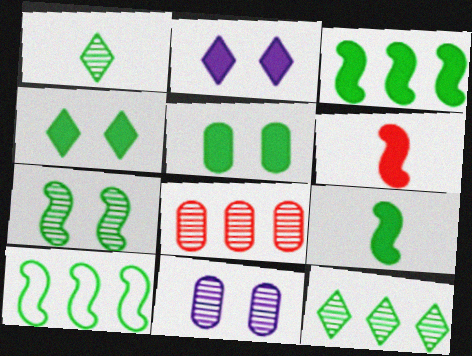[[1, 5, 10], 
[7, 9, 10]]